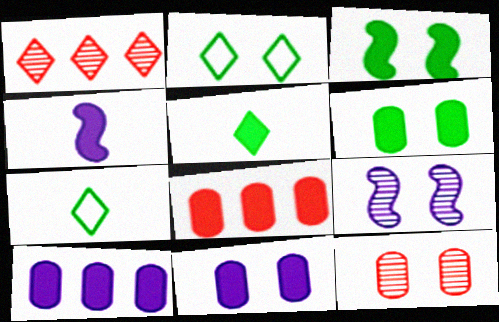[[7, 8, 9]]